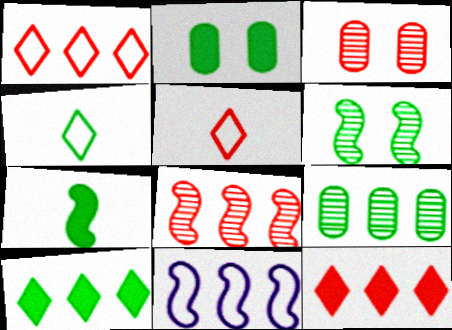[[2, 7, 10], 
[9, 11, 12]]